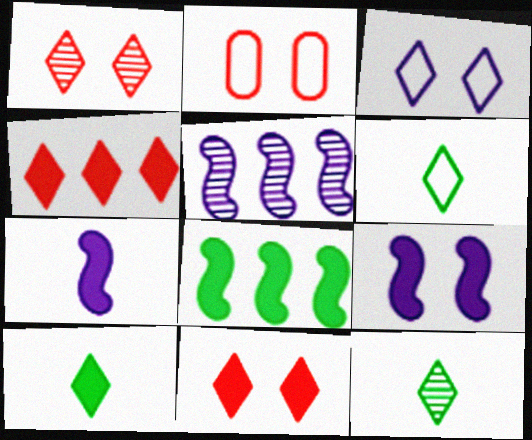[[2, 5, 10], 
[3, 4, 12], 
[6, 10, 12]]